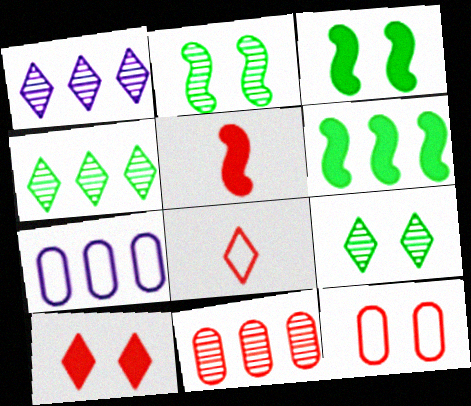[[5, 7, 9]]